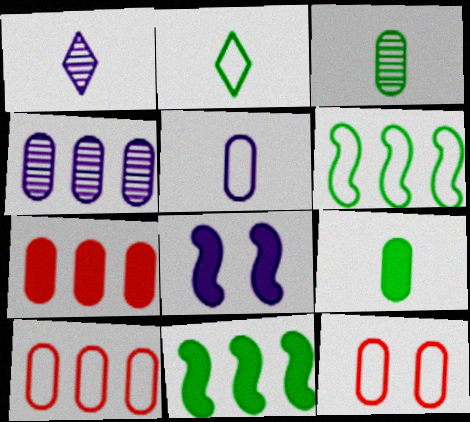[[1, 11, 12], 
[4, 9, 12]]